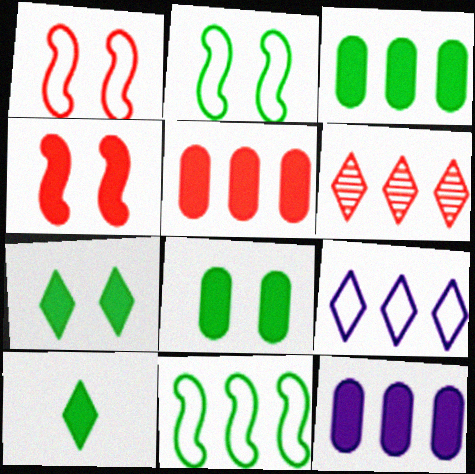[[3, 5, 12], 
[4, 10, 12], 
[6, 11, 12]]